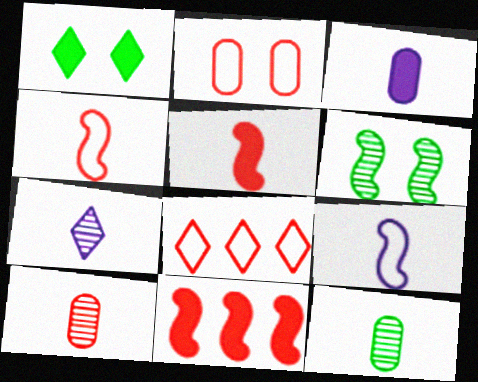[[1, 3, 11], 
[1, 7, 8], 
[2, 4, 8], 
[3, 6, 8], 
[3, 7, 9], 
[6, 9, 11]]